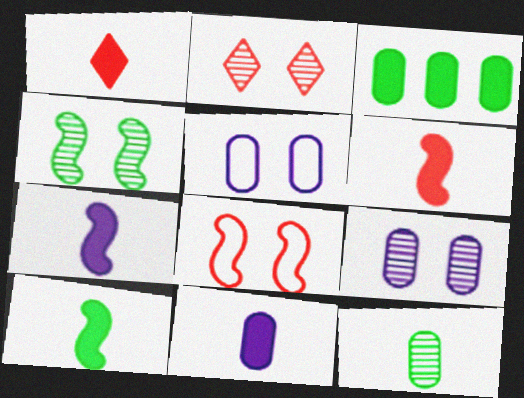[[1, 10, 11], 
[2, 4, 9], 
[6, 7, 10]]